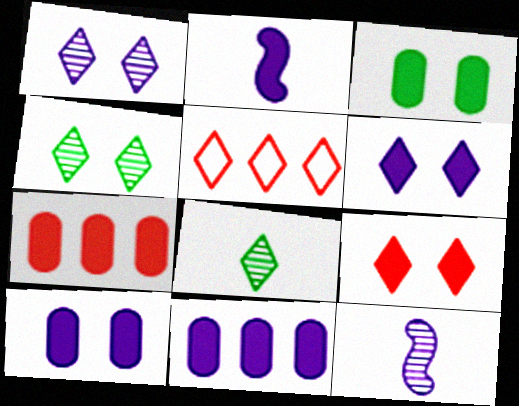[[2, 6, 11], 
[3, 5, 12], 
[5, 6, 8]]